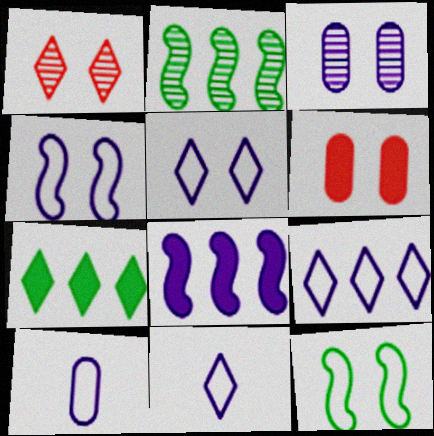[[1, 7, 11], 
[2, 6, 11], 
[3, 8, 11], 
[4, 9, 10], 
[5, 9, 11]]